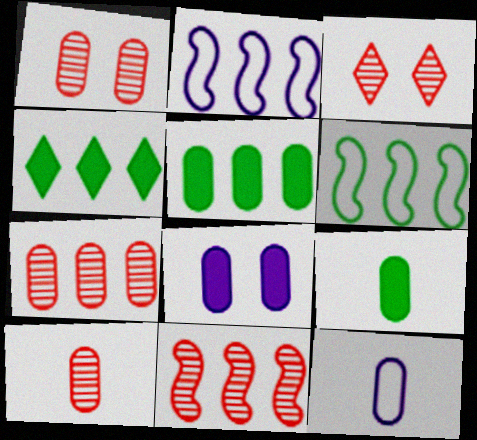[[1, 5, 12], 
[1, 7, 10], 
[2, 3, 9], 
[2, 4, 7], 
[3, 10, 11], 
[9, 10, 12]]